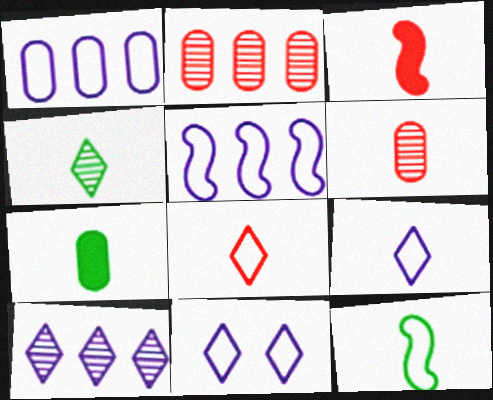[[3, 6, 8], 
[4, 7, 12]]